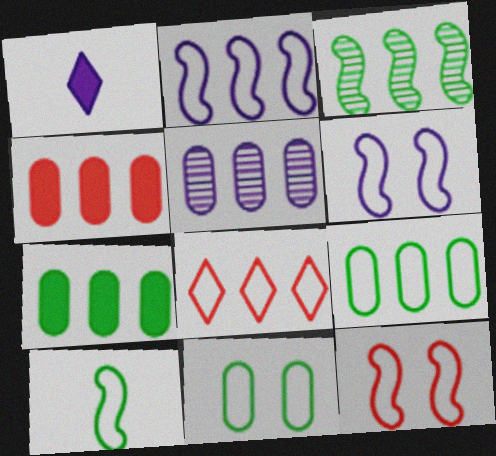[[1, 5, 6], 
[2, 8, 9], 
[2, 10, 12], 
[4, 5, 9]]